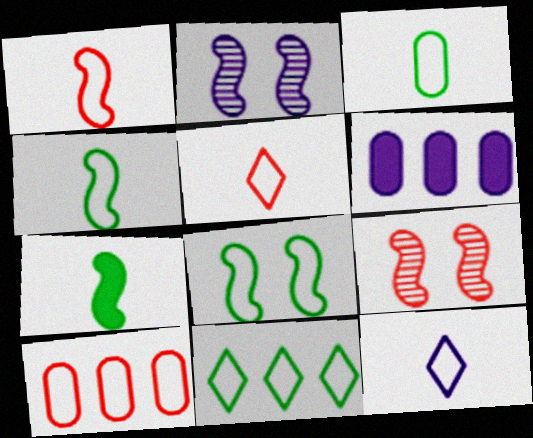[[1, 3, 12], 
[2, 6, 12], 
[3, 8, 11], 
[8, 10, 12]]